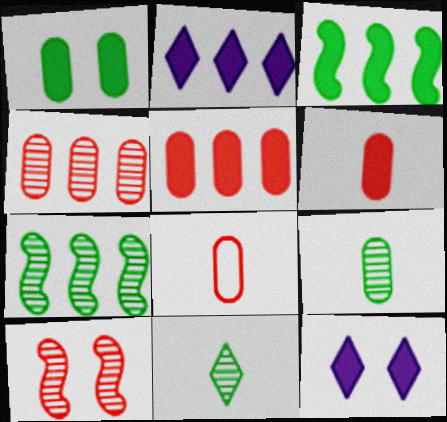[[2, 3, 5], 
[3, 6, 12], 
[7, 8, 12]]